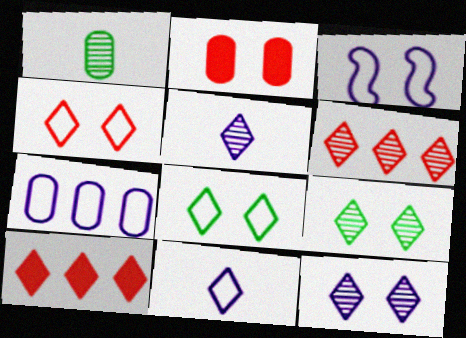[[1, 2, 7], 
[1, 3, 10], 
[2, 3, 9], 
[3, 7, 11], 
[5, 6, 9], 
[5, 8, 10], 
[9, 10, 11]]